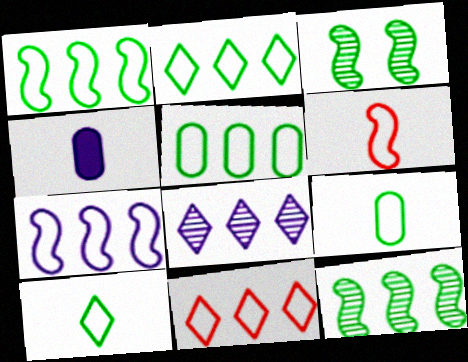[[1, 2, 5], 
[3, 4, 11], 
[5, 7, 11]]